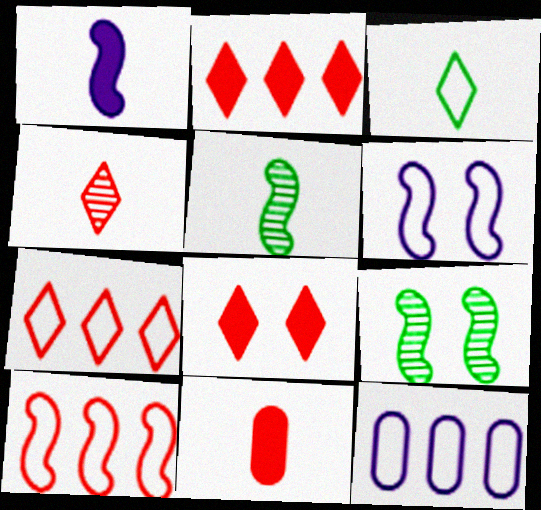[[1, 9, 10], 
[4, 7, 8], 
[5, 8, 12]]